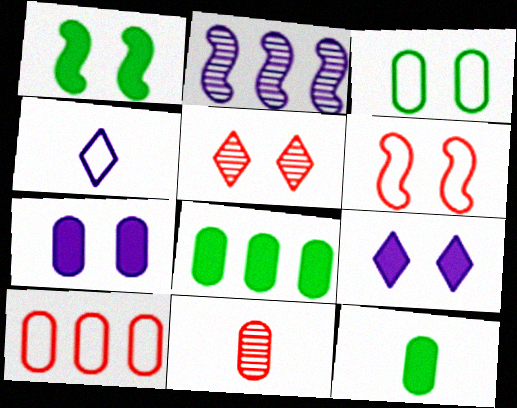[[2, 4, 7]]